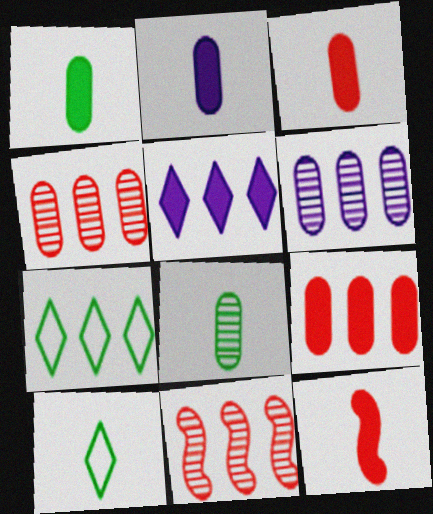[[1, 2, 3]]